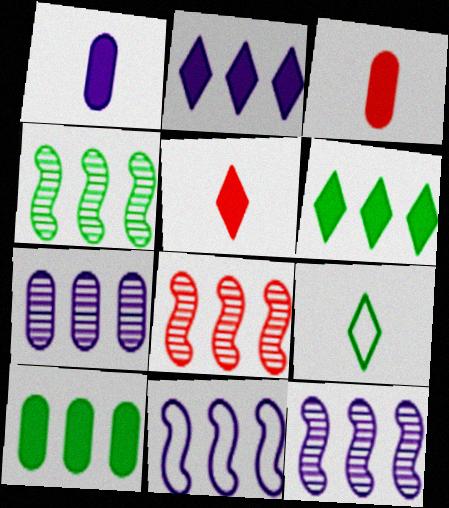[[2, 7, 11], 
[4, 8, 12]]